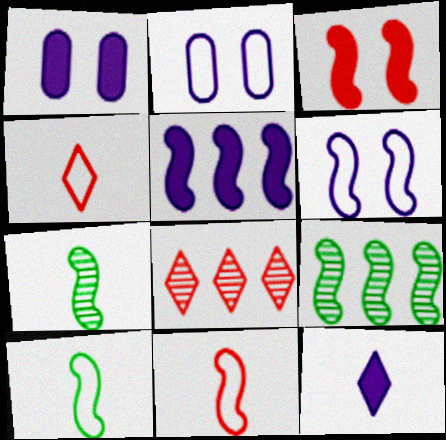[[1, 4, 9], 
[1, 5, 12], 
[1, 8, 10]]